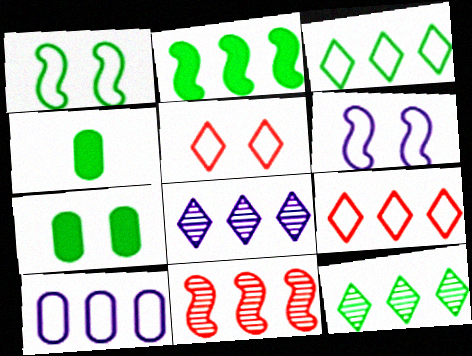[[1, 4, 12]]